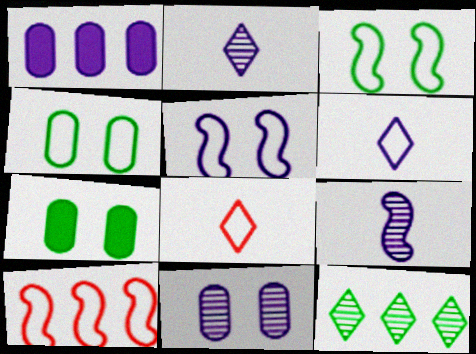[[1, 2, 5], 
[1, 10, 12], 
[2, 7, 10], 
[4, 6, 10]]